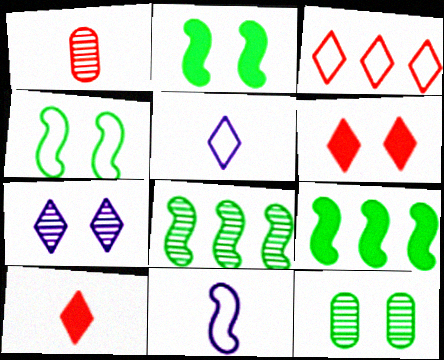[[1, 7, 8]]